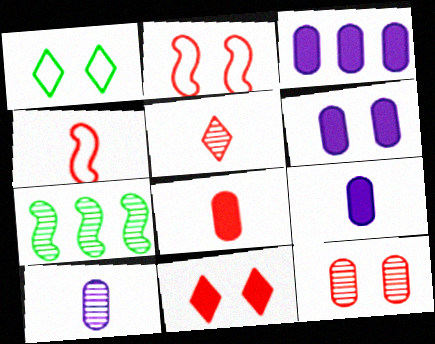[[2, 11, 12], 
[3, 6, 9], 
[4, 5, 8]]